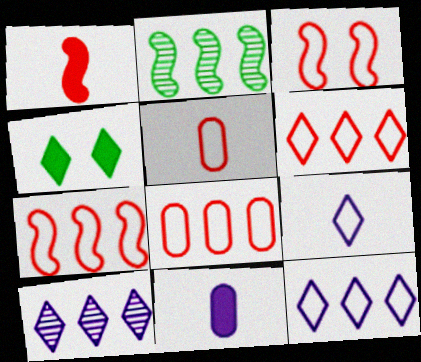[[3, 5, 6], 
[6, 7, 8]]